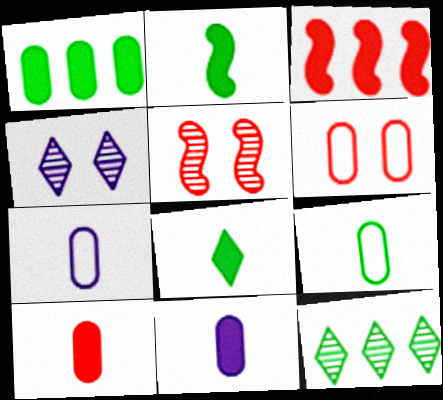[[3, 4, 9]]